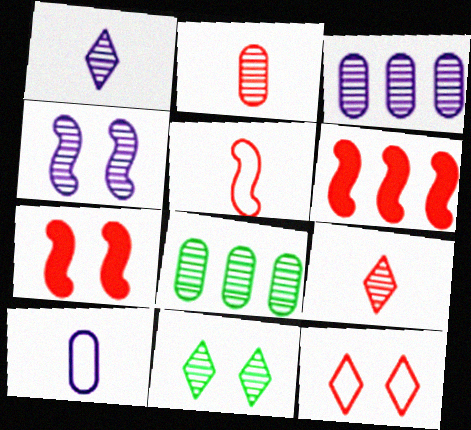[[1, 3, 4], 
[2, 6, 12], 
[4, 8, 9], 
[6, 10, 11]]